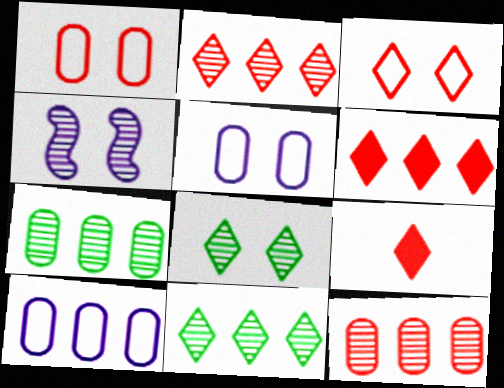[[2, 3, 9]]